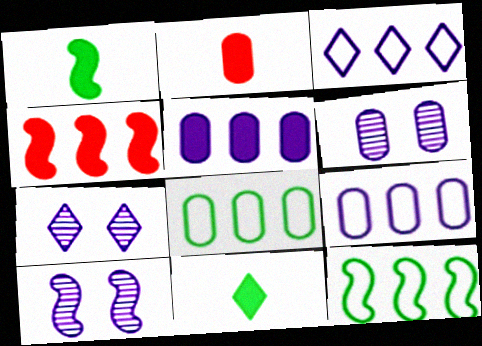[[2, 6, 8], 
[2, 7, 12], 
[6, 7, 10]]